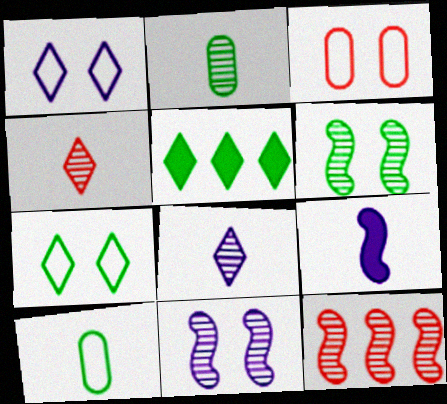[[1, 4, 5], 
[4, 9, 10], 
[5, 6, 10]]